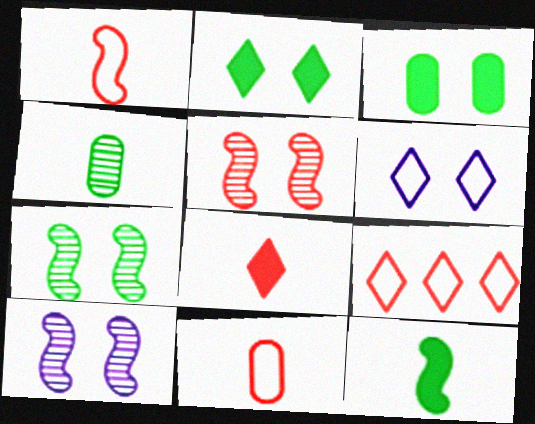[[3, 5, 6], 
[5, 7, 10]]